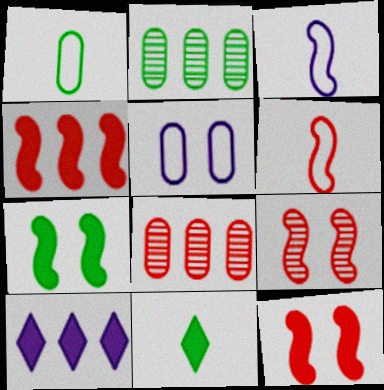[[1, 9, 10], 
[4, 6, 9]]